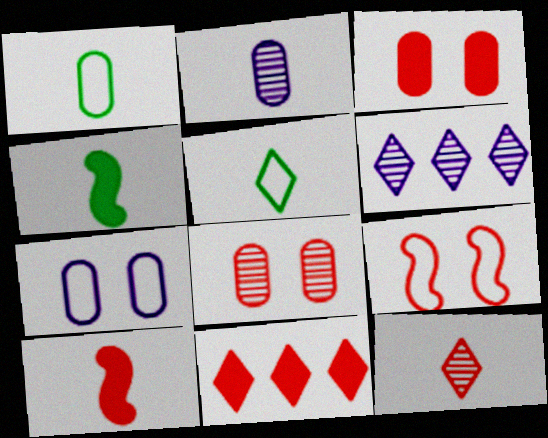[[2, 5, 10], 
[3, 10, 11]]